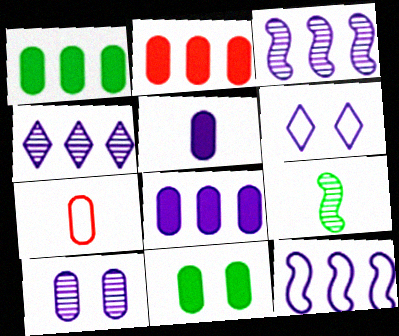[[1, 2, 8], 
[1, 7, 10], 
[2, 5, 11], 
[2, 6, 9], 
[3, 5, 6], 
[4, 8, 12]]